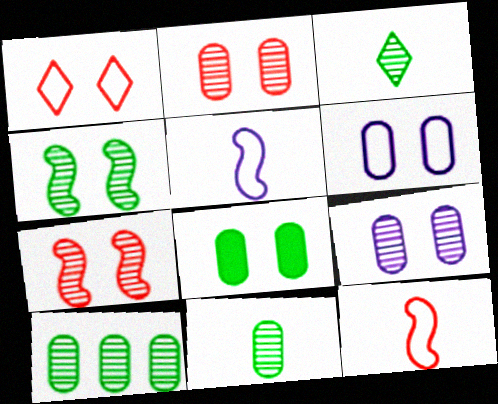[[2, 6, 8], 
[3, 4, 10]]